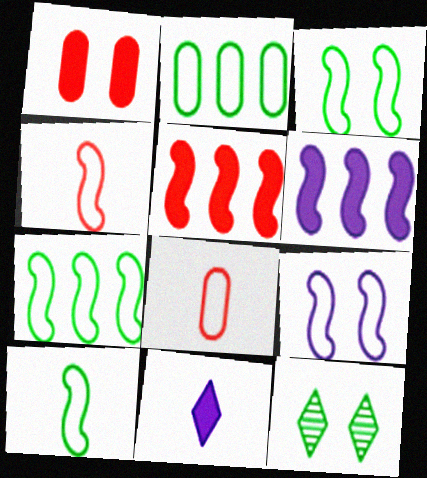[[1, 9, 12], 
[3, 7, 10], 
[4, 7, 9], 
[6, 8, 12]]